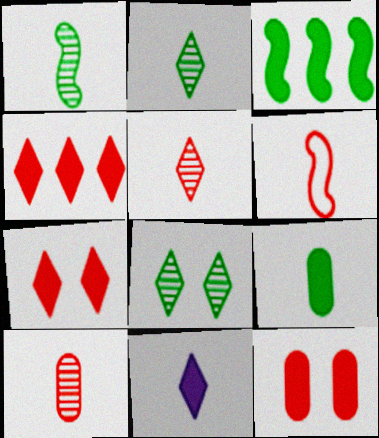[[3, 11, 12]]